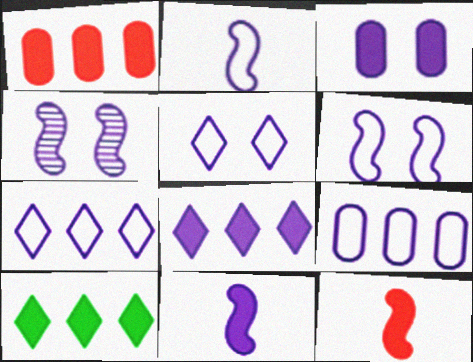[[2, 5, 9], 
[3, 4, 5], 
[3, 8, 11], 
[3, 10, 12]]